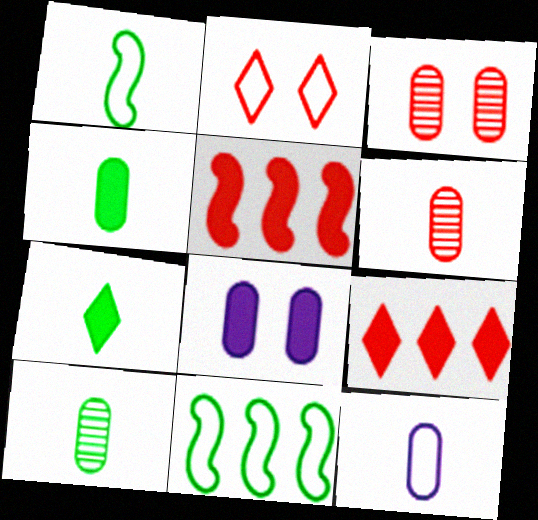[[1, 7, 10], 
[2, 5, 6], 
[2, 11, 12], 
[4, 6, 12], 
[5, 7, 8]]